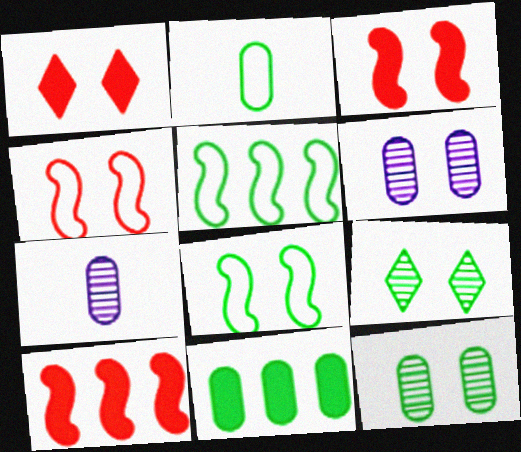[[1, 5, 7], 
[1, 6, 8], 
[2, 11, 12]]